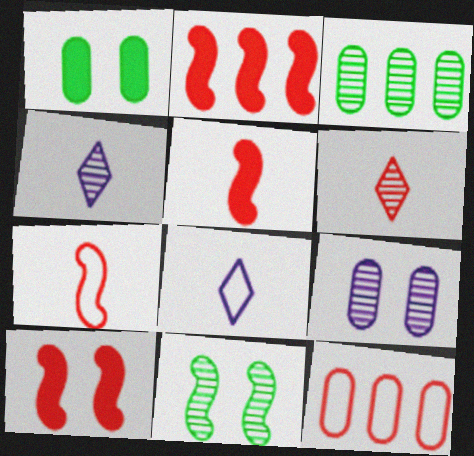[[2, 5, 10], 
[3, 8, 10], 
[6, 10, 12]]